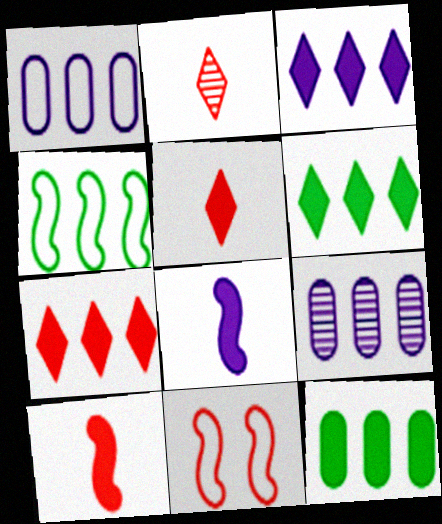[[3, 6, 7], 
[4, 7, 9]]